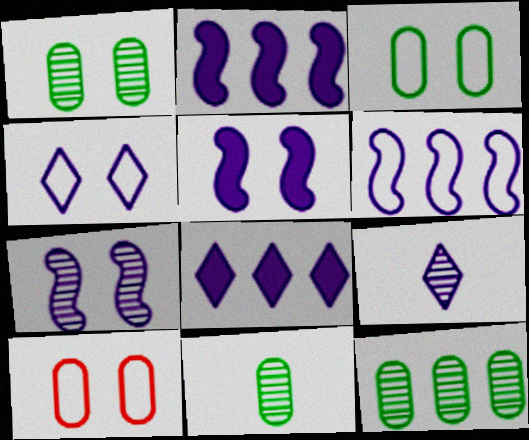[[1, 11, 12], 
[4, 8, 9]]